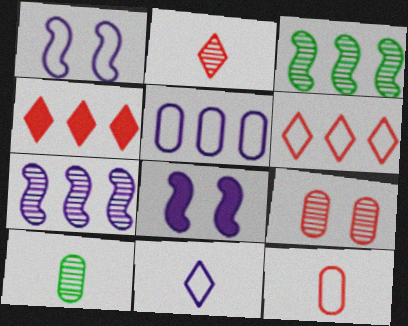[[1, 4, 10], 
[1, 5, 11], 
[3, 4, 5], 
[6, 8, 10]]